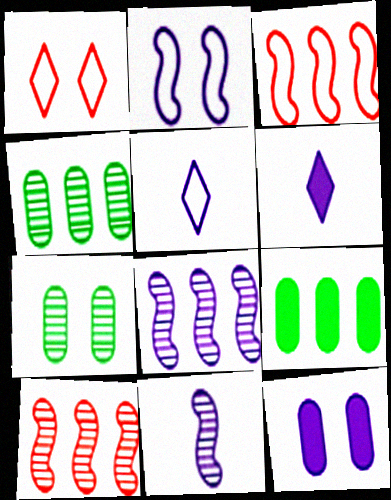[[1, 9, 11], 
[3, 6, 7], 
[5, 8, 12]]